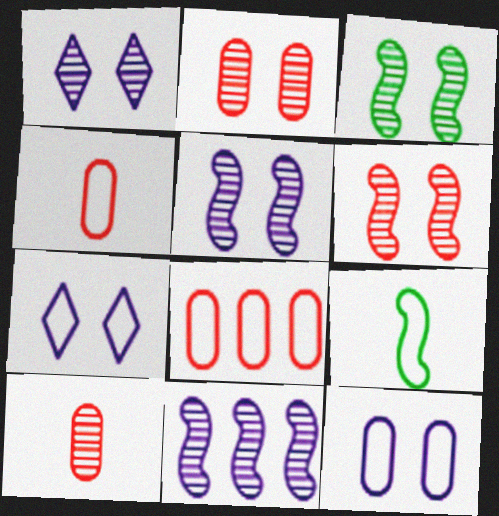[[1, 2, 3], 
[3, 5, 6], 
[7, 8, 9]]